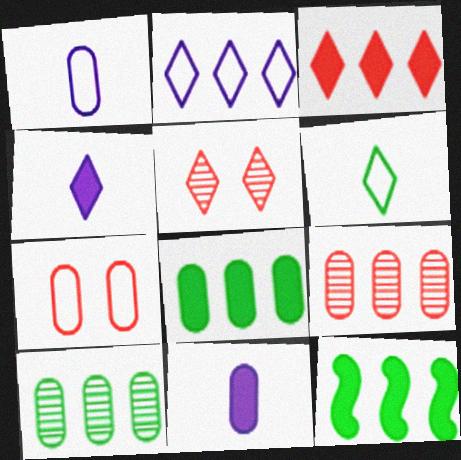[[1, 5, 12], 
[2, 9, 12], 
[7, 10, 11]]